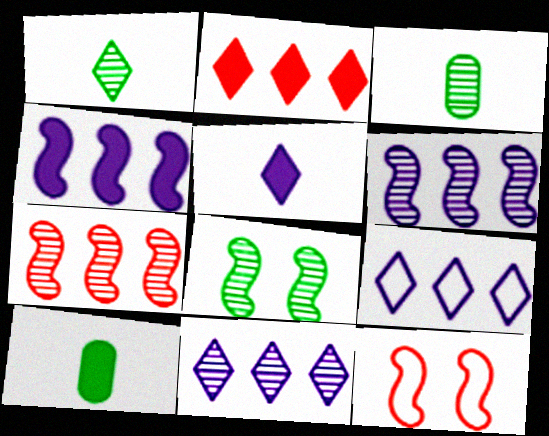[[10, 11, 12]]